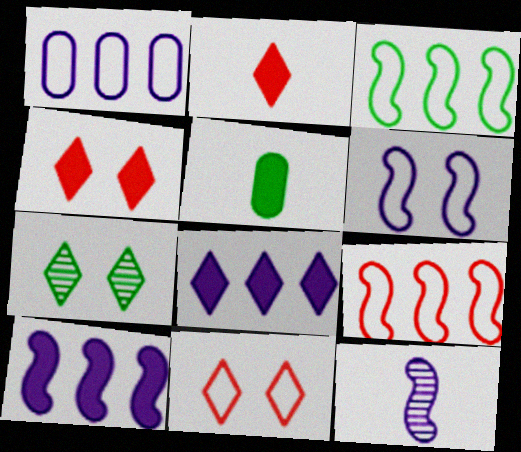[[3, 5, 7], 
[4, 5, 10], 
[6, 10, 12]]